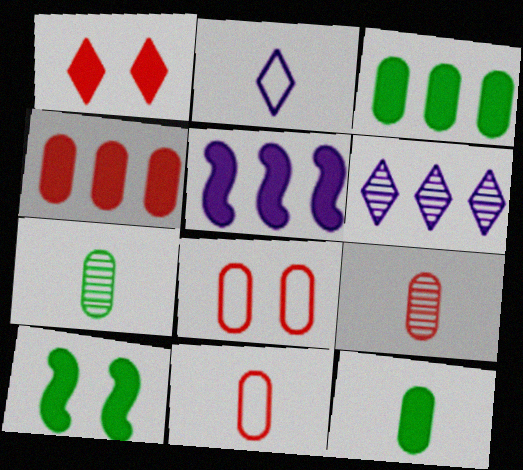[[1, 5, 12], 
[4, 8, 9], 
[6, 10, 11]]